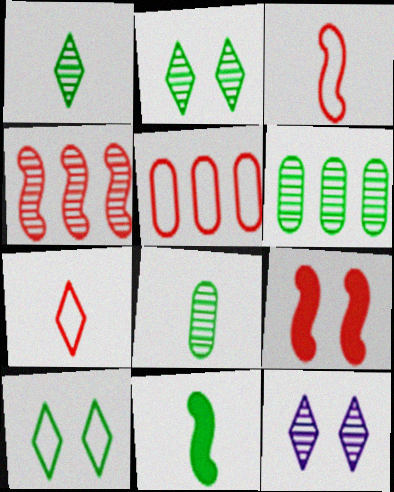[[3, 4, 9], 
[4, 8, 12], 
[5, 11, 12], 
[6, 10, 11]]